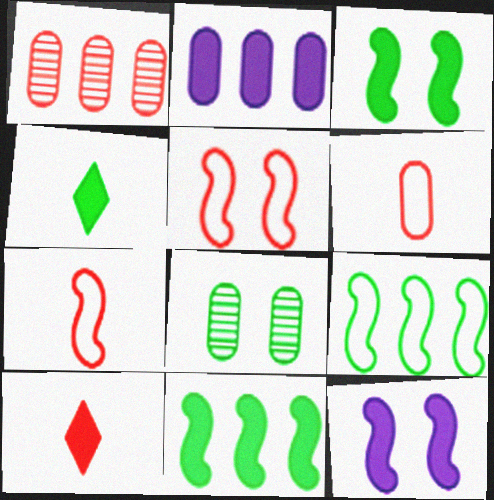[[1, 5, 10], 
[2, 3, 10], 
[2, 6, 8], 
[4, 8, 9]]